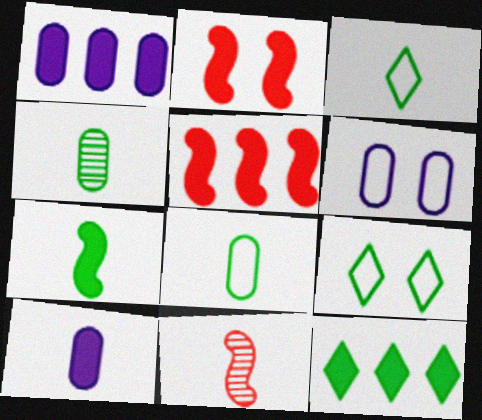[[1, 5, 12], 
[1, 9, 11], 
[2, 10, 12], 
[3, 4, 7], 
[3, 10, 11], 
[6, 11, 12]]